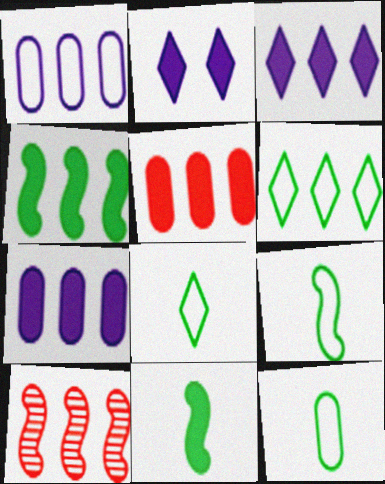[[2, 5, 11], 
[2, 10, 12], 
[3, 4, 5], 
[6, 7, 10], 
[8, 9, 12]]